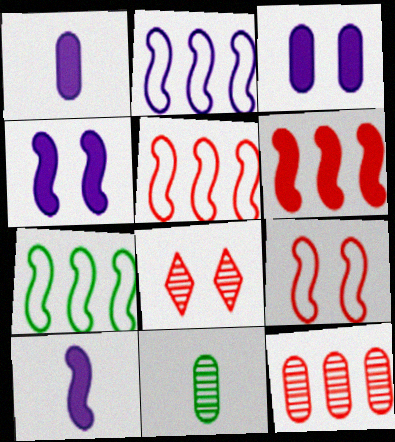[[1, 7, 8], 
[2, 5, 7]]